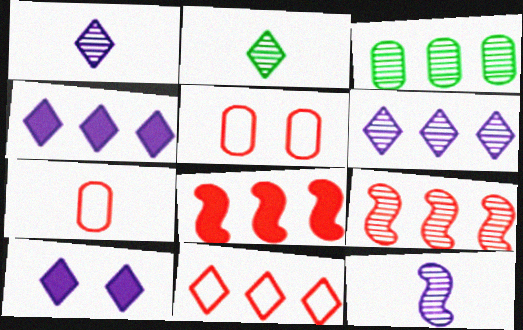[[2, 10, 11], 
[3, 6, 9]]